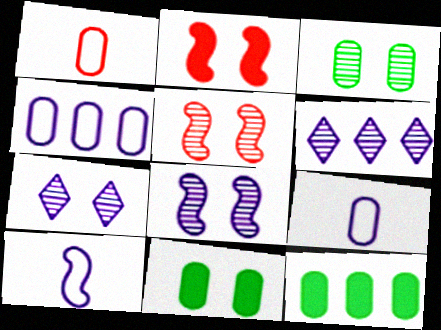[[3, 5, 7]]